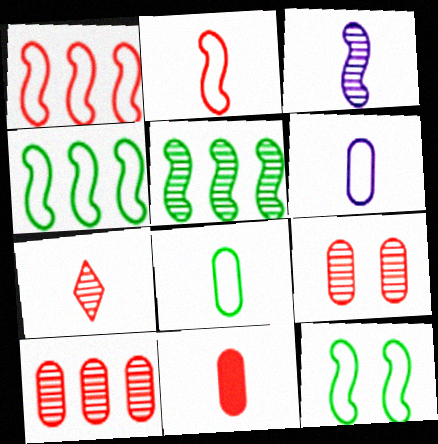[[2, 7, 11]]